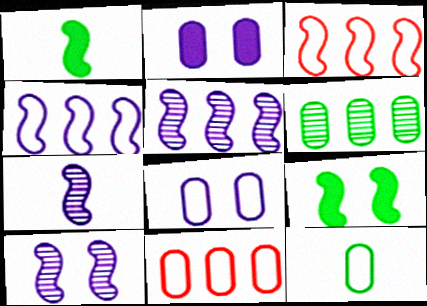[[1, 3, 10], 
[3, 7, 9], 
[5, 7, 10], 
[8, 11, 12]]